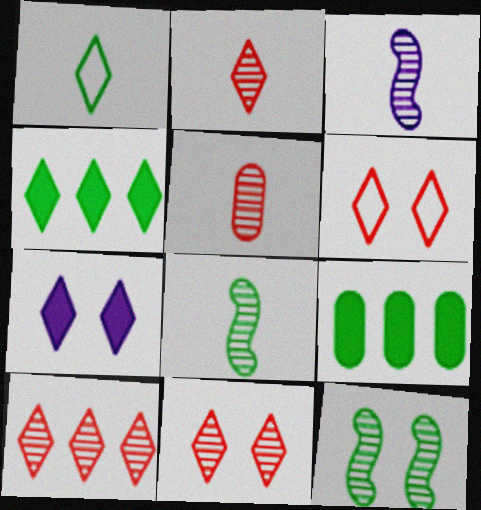[[1, 7, 10], 
[1, 9, 12], 
[2, 10, 11], 
[3, 6, 9]]